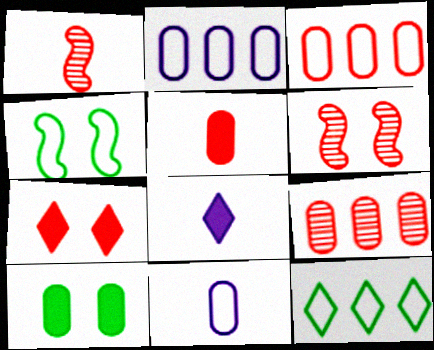[[1, 3, 7], 
[4, 8, 9], 
[9, 10, 11]]